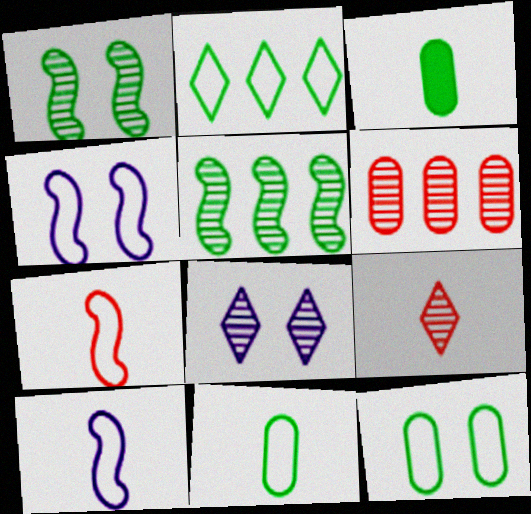[[1, 2, 3], 
[3, 9, 10]]